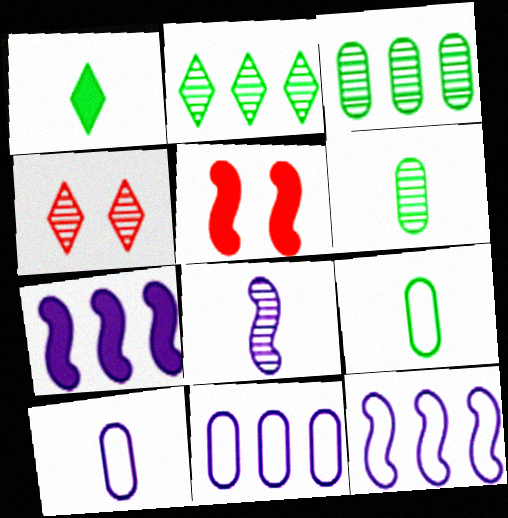[[2, 5, 10], 
[3, 4, 8], 
[4, 7, 9]]